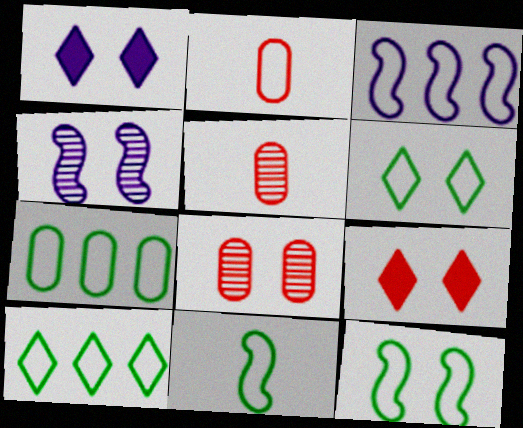[[1, 8, 12], 
[2, 3, 6], 
[6, 7, 11]]